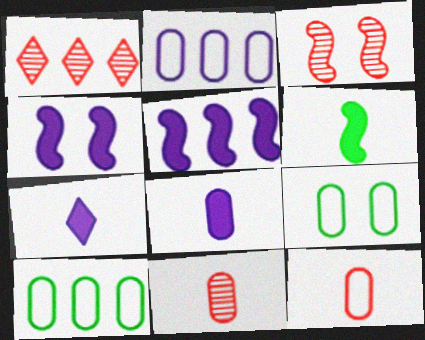[[1, 3, 11], 
[1, 5, 10], 
[2, 9, 12], 
[3, 7, 10]]